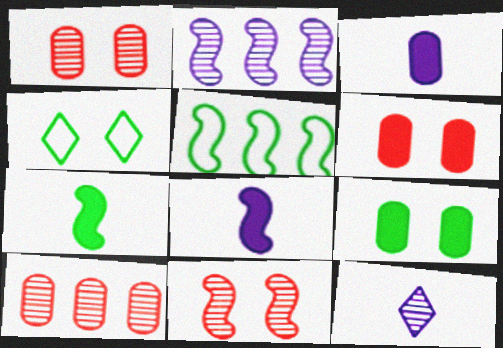[[4, 8, 10], 
[5, 6, 12], 
[5, 8, 11]]